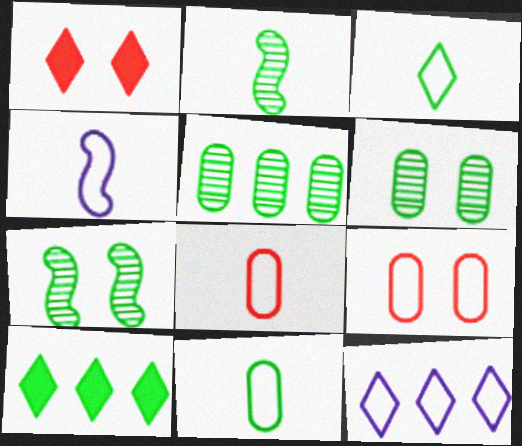[[1, 4, 5], 
[3, 4, 8], 
[7, 10, 11]]